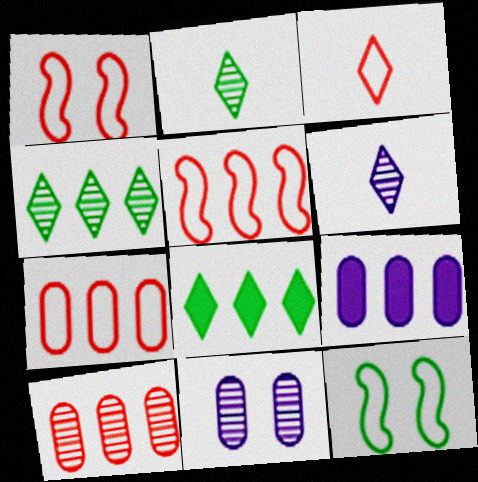[[1, 2, 9], 
[1, 3, 7], 
[4, 5, 9]]